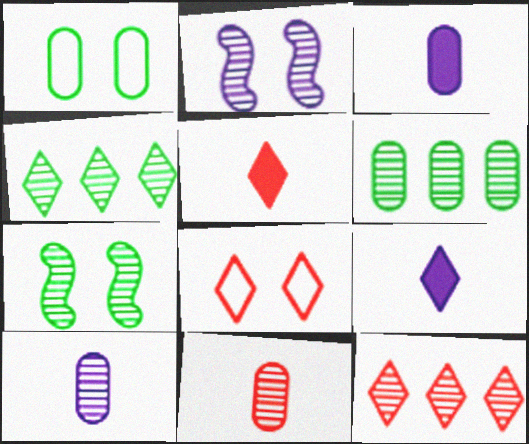[[2, 4, 11], 
[4, 8, 9], 
[5, 8, 12], 
[7, 10, 12]]